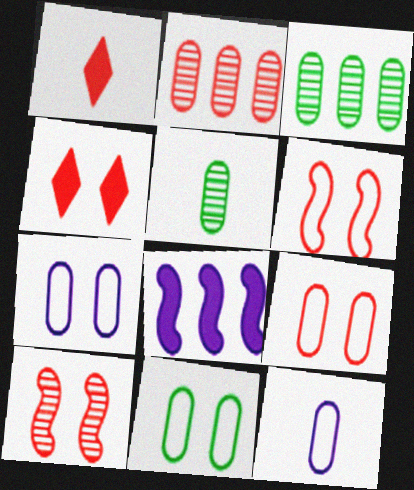[[1, 2, 6], 
[4, 9, 10], 
[7, 9, 11]]